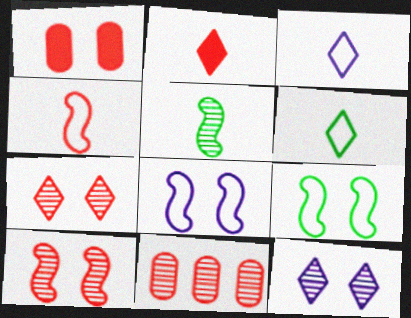[[1, 9, 12], 
[5, 11, 12]]